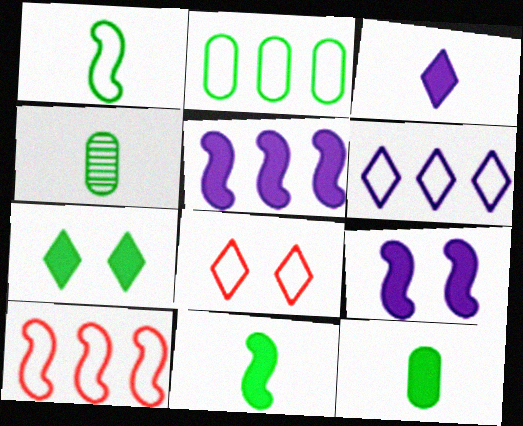[[2, 6, 10], 
[4, 5, 8]]